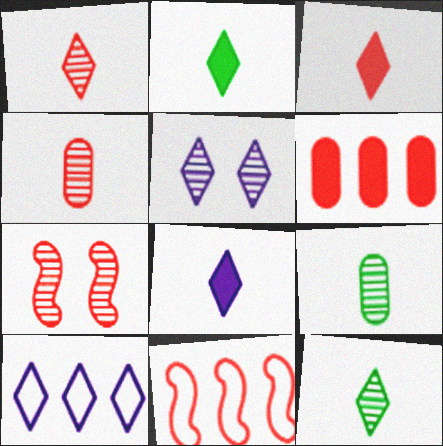[[2, 3, 8], 
[5, 8, 10]]